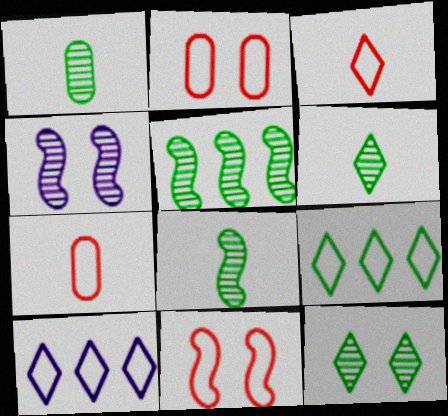[[1, 5, 12], 
[1, 6, 8]]